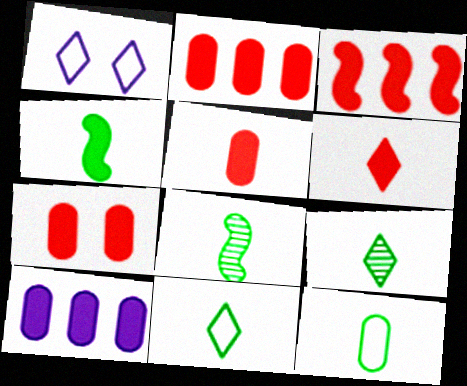[[1, 2, 8], 
[2, 5, 7], 
[3, 6, 7], 
[4, 9, 12]]